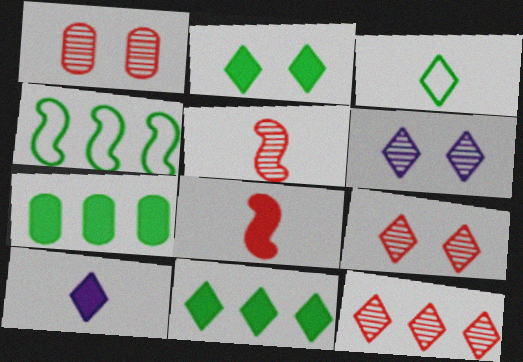[[1, 4, 10], 
[1, 5, 12]]